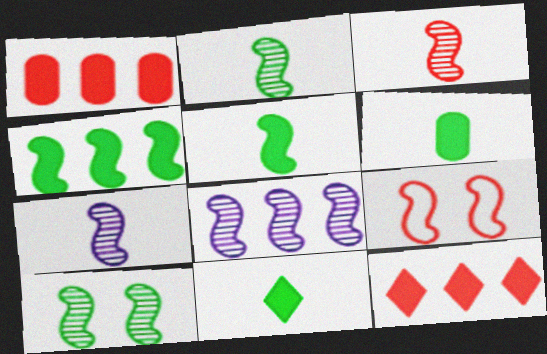[[2, 3, 7], 
[3, 8, 10], 
[4, 7, 9], 
[5, 6, 11], 
[5, 8, 9]]